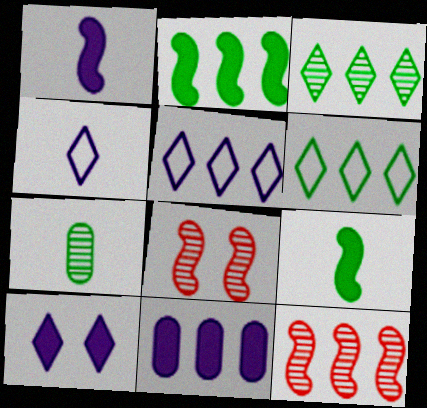[[1, 10, 11], 
[6, 11, 12]]